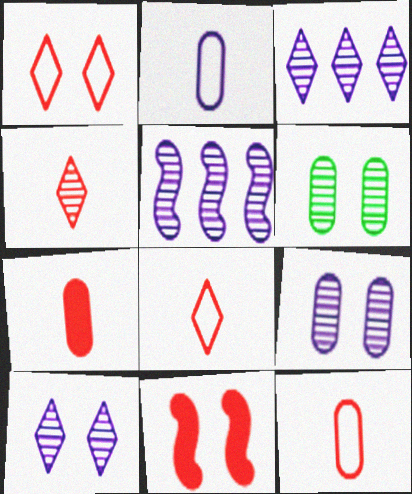[[4, 5, 6]]